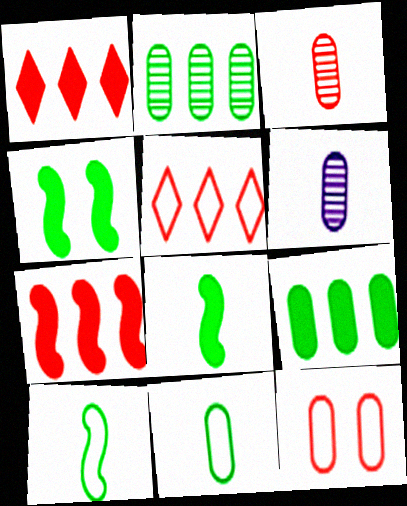[[4, 5, 6], 
[6, 9, 12]]